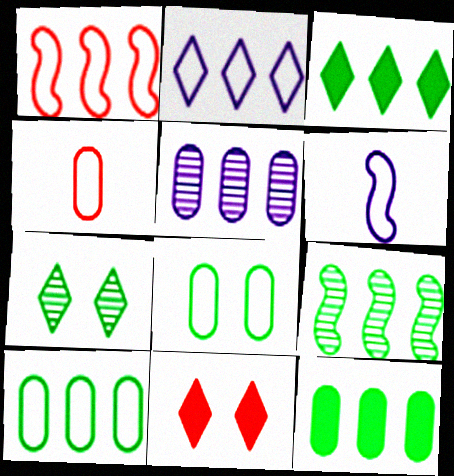[[1, 2, 10], 
[1, 3, 5], 
[3, 9, 10]]